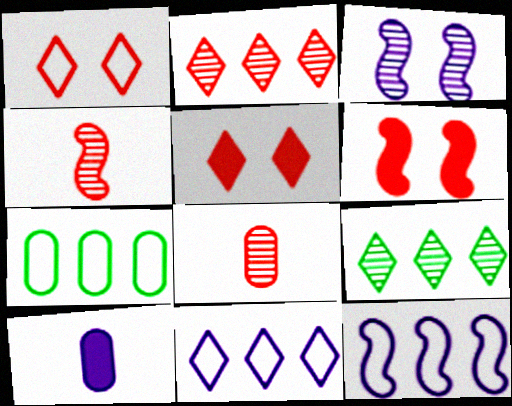[[3, 8, 9], 
[3, 10, 11]]